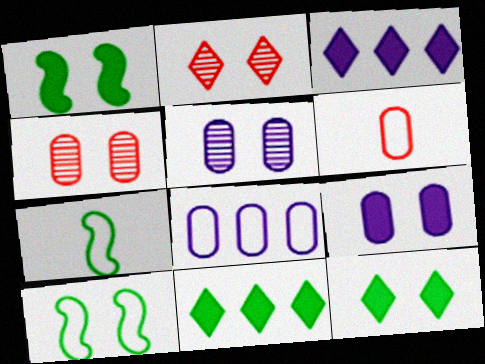[[2, 9, 10], 
[3, 4, 7]]